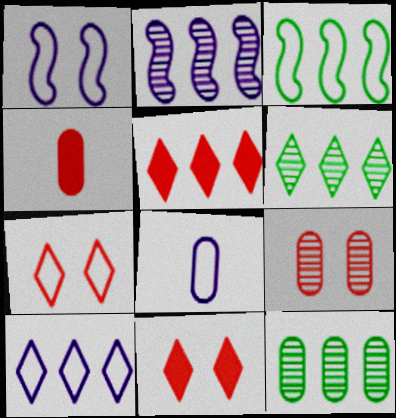[[1, 4, 6], 
[1, 8, 10], 
[3, 7, 8], 
[5, 6, 10]]